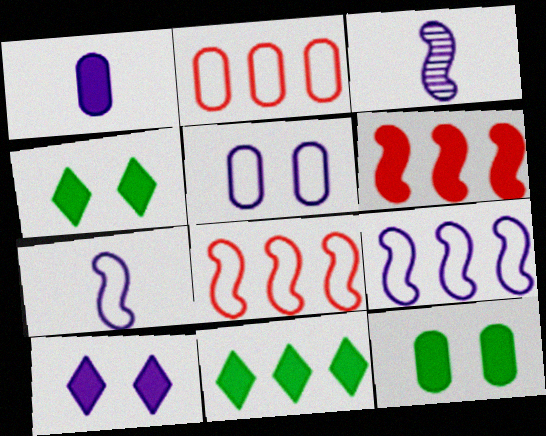[[1, 4, 6], 
[2, 3, 4]]